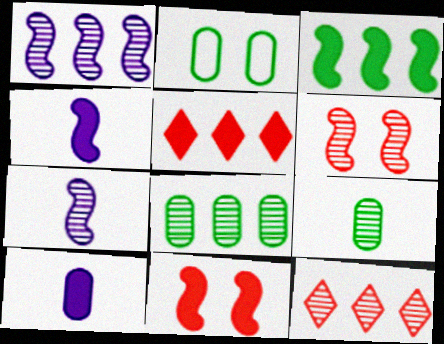[[1, 8, 12], 
[2, 4, 12], 
[2, 5, 7], 
[3, 4, 11]]